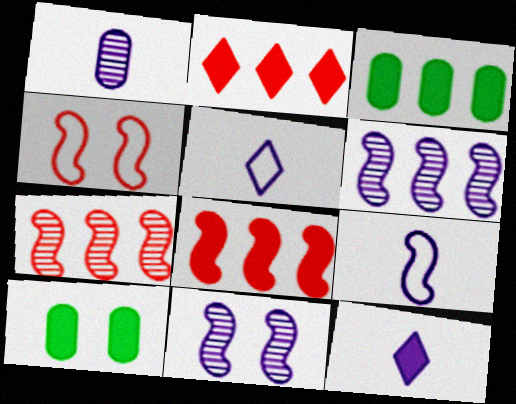[[1, 9, 12], 
[5, 7, 10], 
[8, 10, 12]]